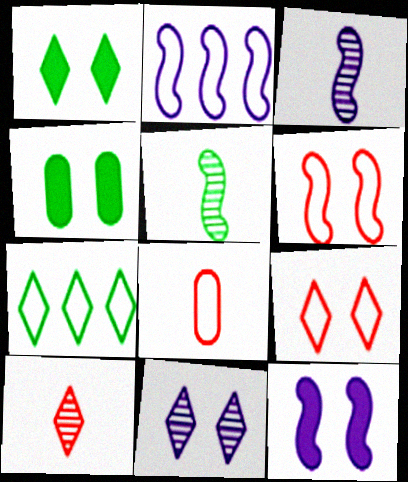[[1, 9, 11], 
[2, 3, 12], 
[2, 4, 10], 
[4, 5, 7], 
[4, 6, 11]]